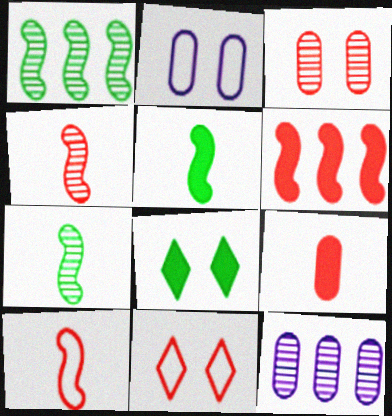[[5, 11, 12], 
[8, 10, 12]]